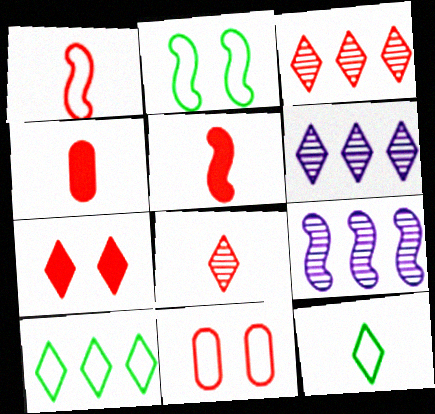[[1, 4, 8], 
[2, 4, 6], 
[2, 5, 9], 
[3, 5, 11], 
[6, 7, 12]]